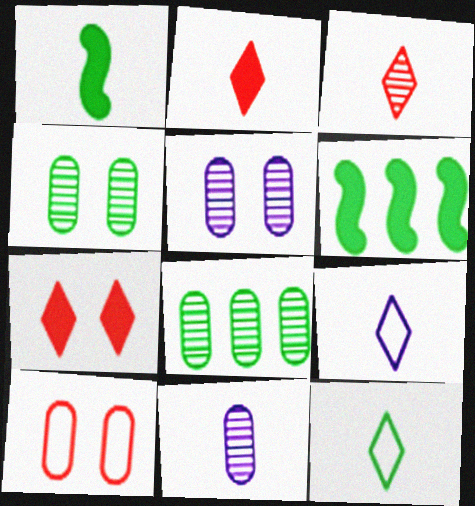[[4, 6, 12]]